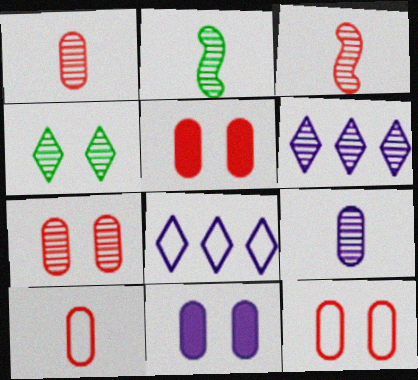[[2, 5, 8], 
[2, 6, 7], 
[5, 7, 12]]